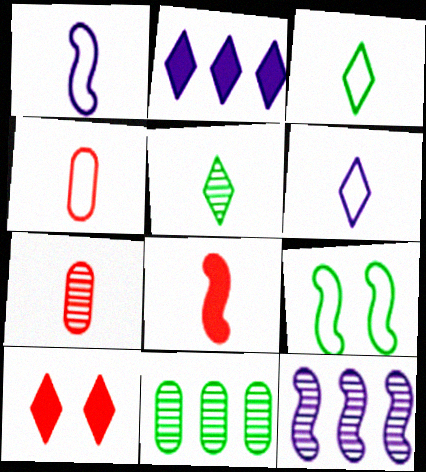[[1, 3, 4], 
[1, 10, 11], 
[2, 7, 9], 
[8, 9, 12]]